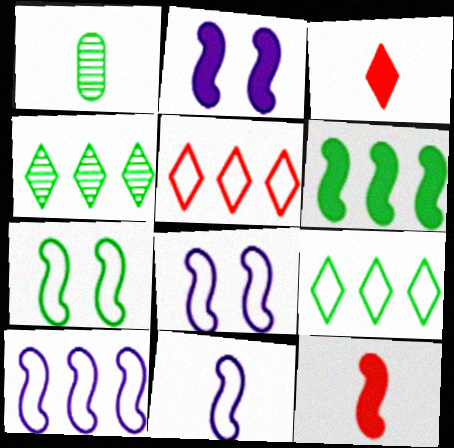[[1, 2, 5], 
[1, 3, 11], 
[2, 6, 12], 
[8, 10, 11]]